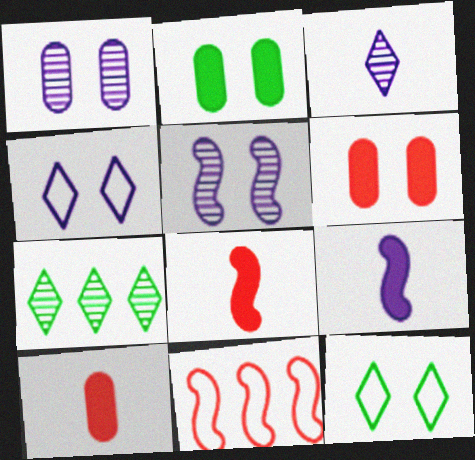[[2, 3, 11], 
[5, 6, 12]]